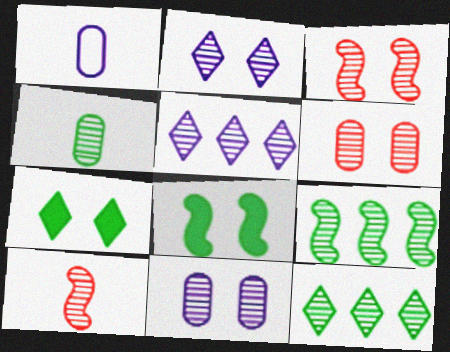[[3, 4, 5], 
[10, 11, 12]]